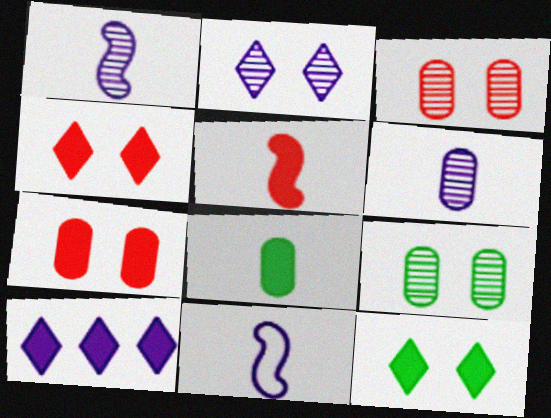[]